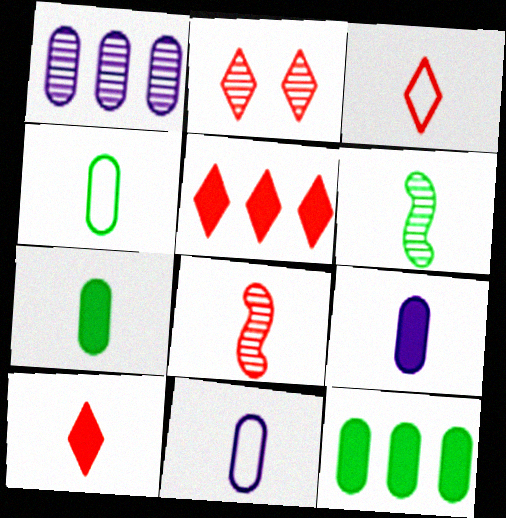[[1, 2, 6], 
[2, 3, 5], 
[3, 6, 9], 
[6, 10, 11]]